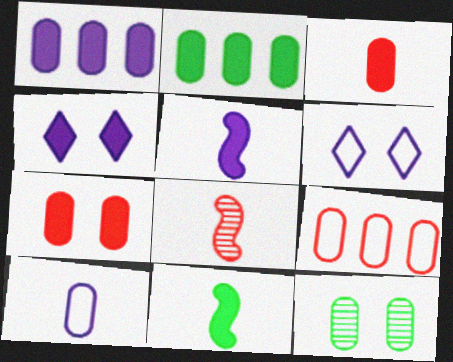[[1, 4, 5], 
[2, 6, 8]]